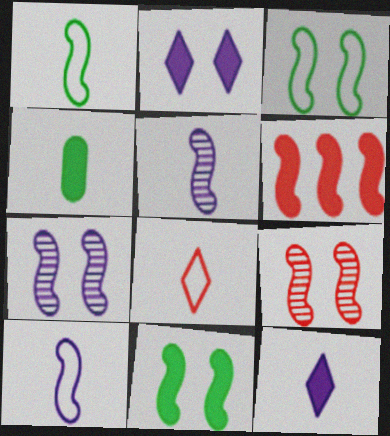[[1, 6, 7], 
[2, 4, 6], 
[3, 5, 6], 
[4, 5, 8]]